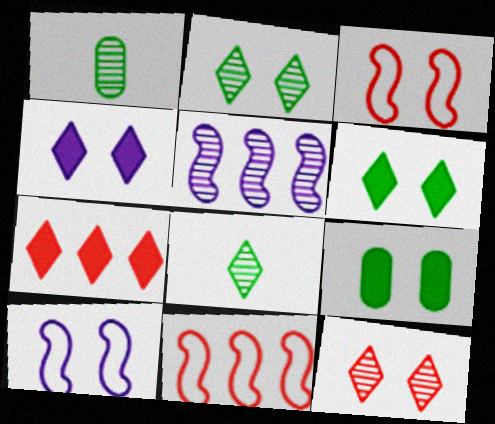[[1, 4, 11], 
[1, 5, 12], 
[1, 7, 10], 
[9, 10, 12]]